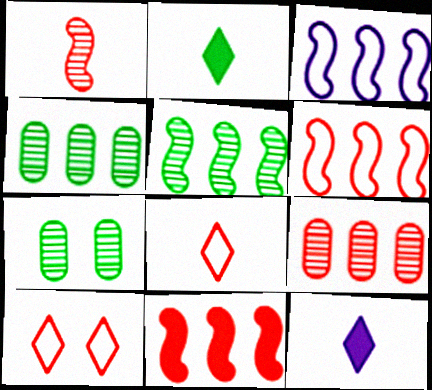[[3, 5, 11], 
[6, 7, 12]]